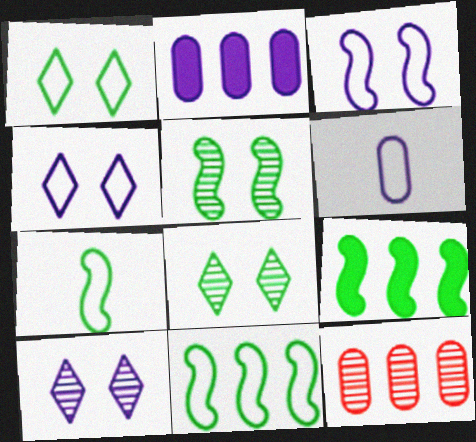[[5, 7, 9]]